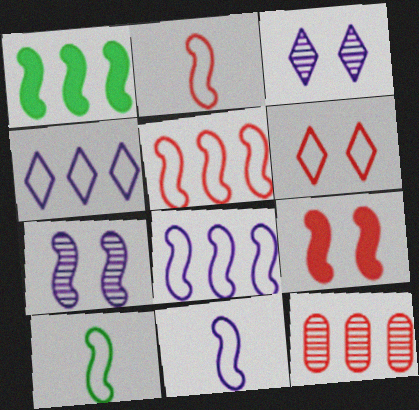[[1, 2, 7], 
[1, 4, 12], 
[2, 10, 11]]